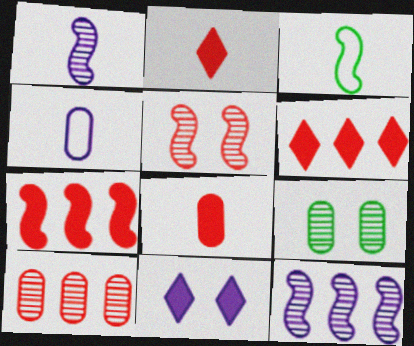[[3, 10, 11], 
[4, 11, 12]]